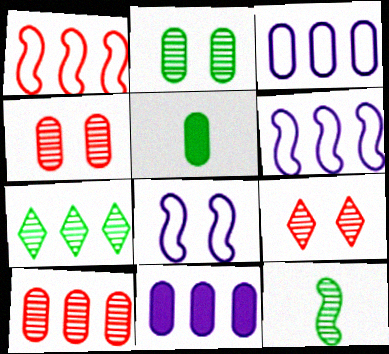[[1, 7, 11], 
[2, 7, 12], 
[3, 4, 5], 
[5, 6, 9]]